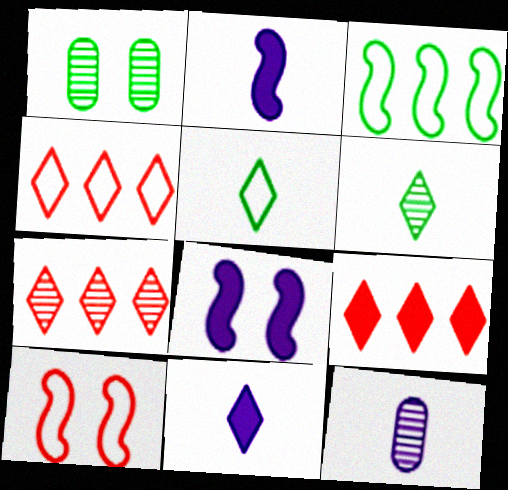[[1, 2, 4], 
[4, 7, 9]]